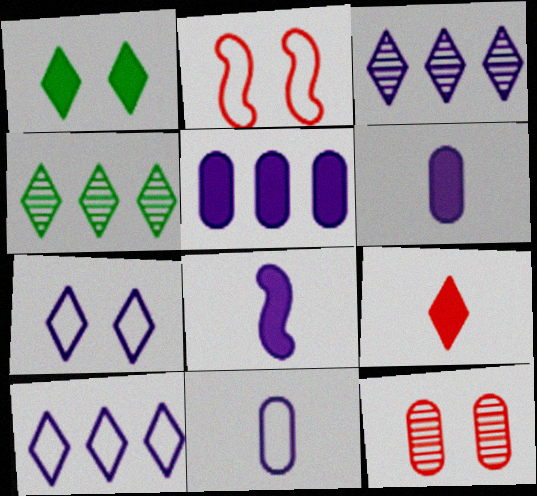[[2, 4, 6], 
[4, 7, 9]]